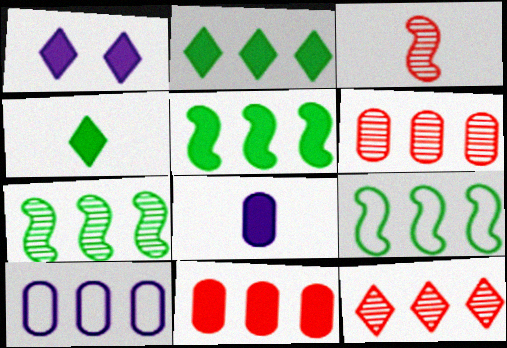[[5, 7, 9], 
[5, 10, 12]]